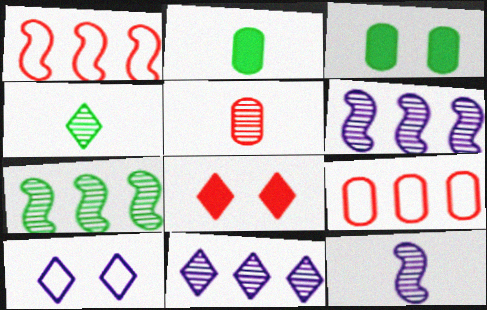[[1, 5, 8], 
[4, 5, 12]]